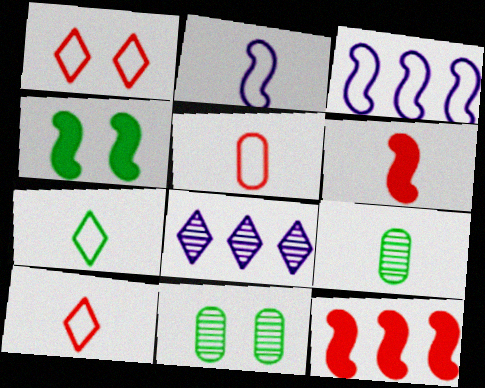[[2, 5, 7], 
[4, 5, 8]]